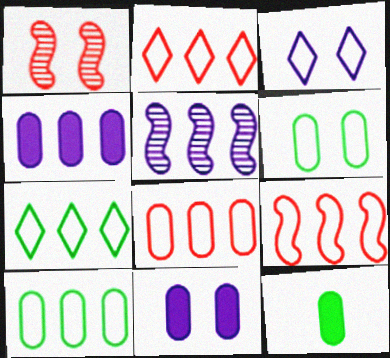[[2, 8, 9]]